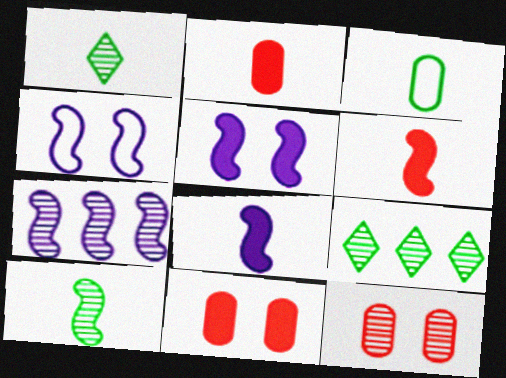[[1, 7, 12], 
[2, 4, 9], 
[4, 7, 8]]